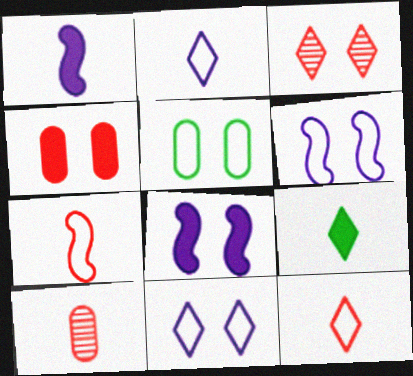[[3, 5, 8]]